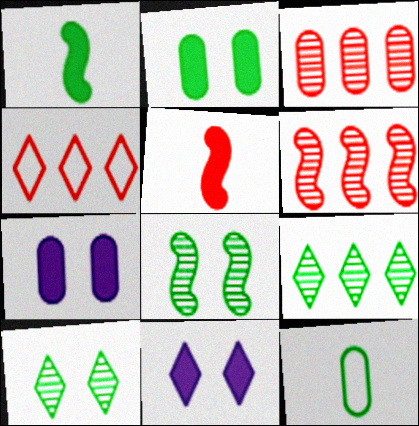[[3, 7, 12], 
[6, 11, 12]]